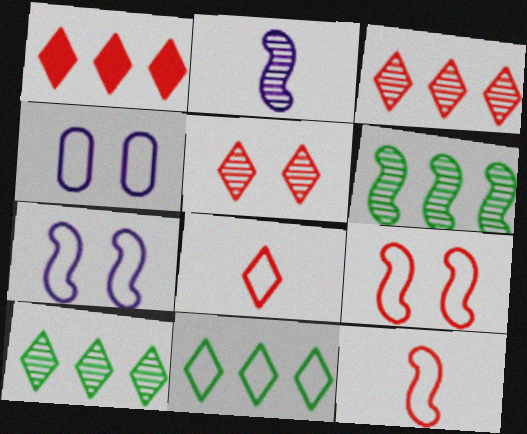[[1, 5, 8], 
[4, 11, 12]]